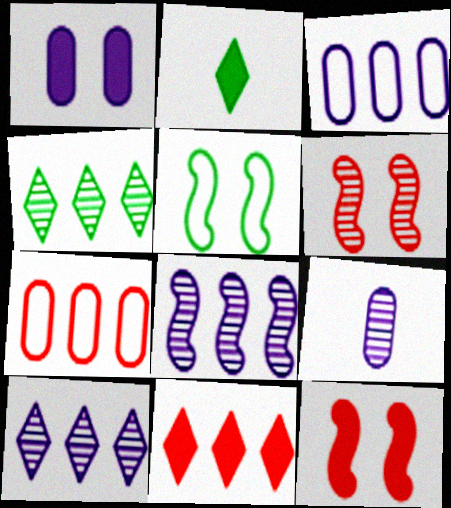[[1, 3, 9], 
[2, 3, 6], 
[4, 6, 9], 
[5, 9, 11]]